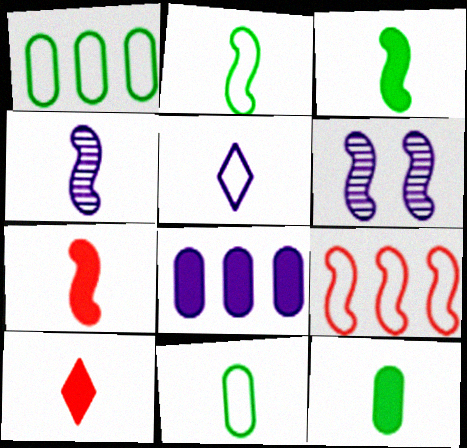[[1, 6, 10], 
[2, 4, 7], 
[3, 6, 9], 
[4, 10, 11], 
[5, 6, 8]]